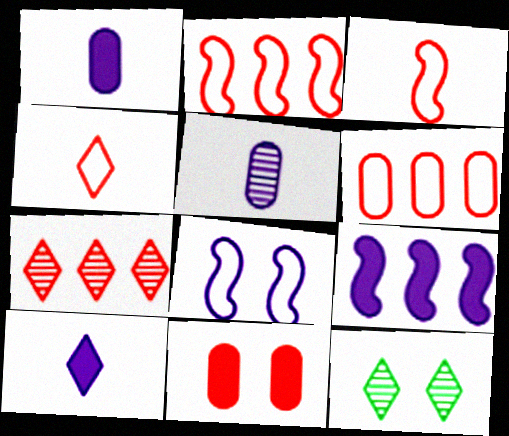[[1, 2, 12], 
[3, 7, 11], 
[8, 11, 12]]